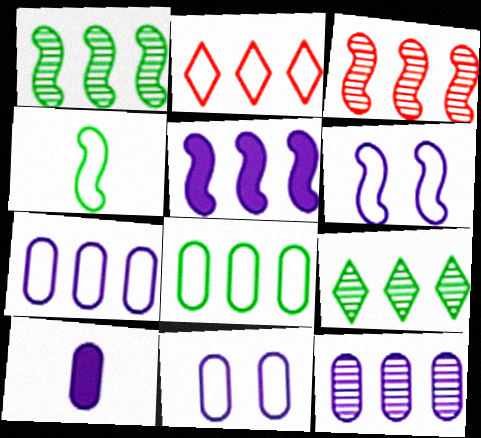[[2, 4, 11], 
[3, 9, 12], 
[10, 11, 12]]